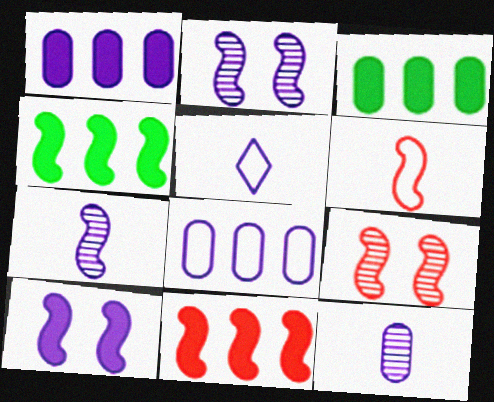[[1, 2, 5], 
[2, 4, 6], 
[3, 5, 9], 
[6, 9, 11]]